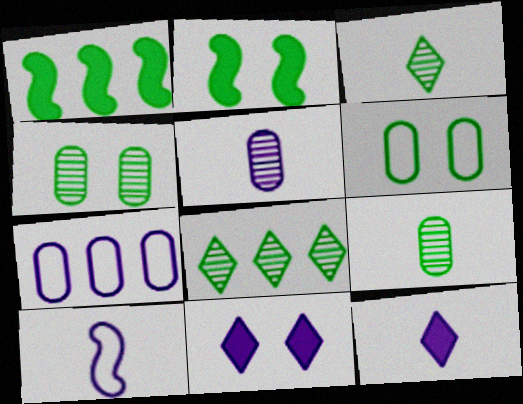[[1, 3, 6], 
[5, 10, 12]]